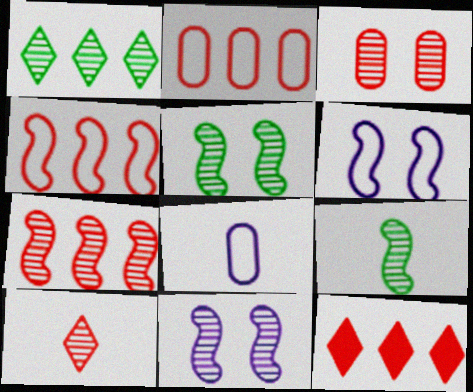[[2, 7, 12], 
[3, 7, 10], 
[5, 8, 12], 
[7, 9, 11]]